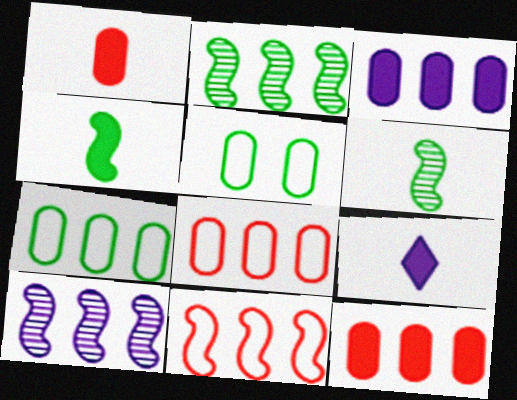[[1, 4, 9]]